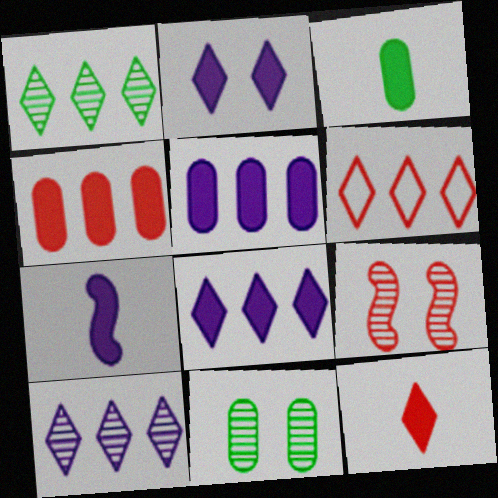[[1, 6, 8], 
[2, 5, 7], 
[3, 7, 12], 
[6, 7, 11]]